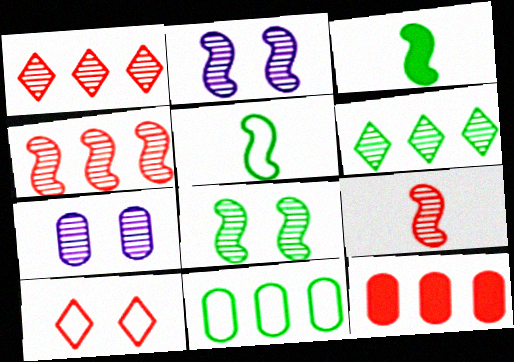[[6, 7, 9], 
[9, 10, 12]]